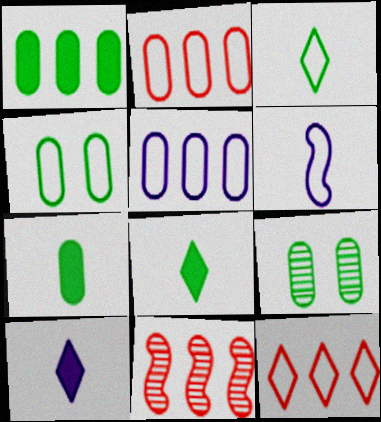[[4, 6, 12], 
[4, 10, 11]]